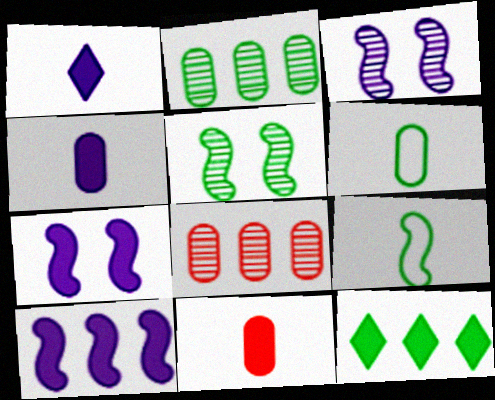[[5, 6, 12], 
[7, 11, 12]]